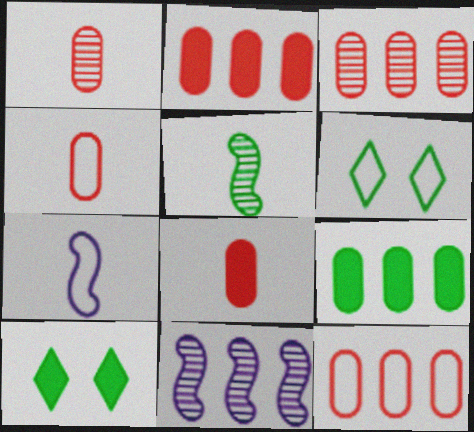[[1, 4, 8], 
[2, 3, 12], 
[3, 7, 10], 
[4, 10, 11], 
[5, 6, 9], 
[6, 7, 12], 
[6, 8, 11]]